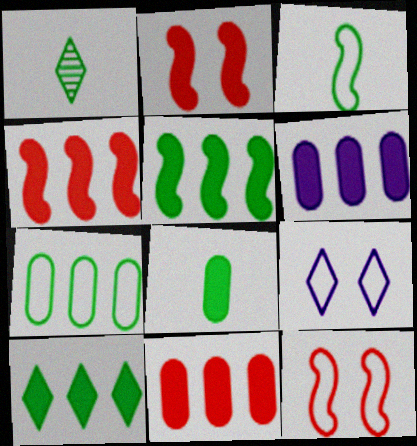[[1, 3, 8], 
[1, 6, 12], 
[4, 6, 10]]